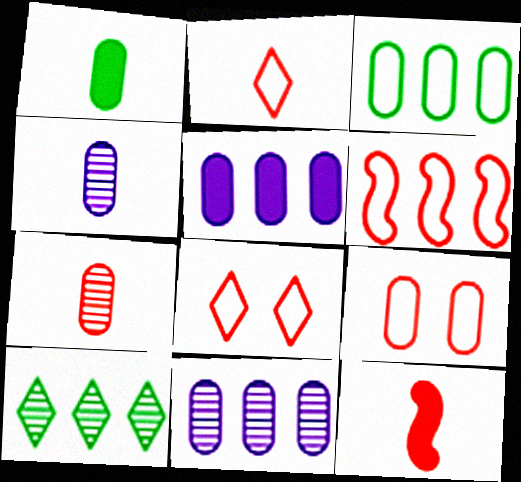[[1, 9, 11], 
[2, 6, 9], 
[2, 7, 12], 
[5, 6, 10]]